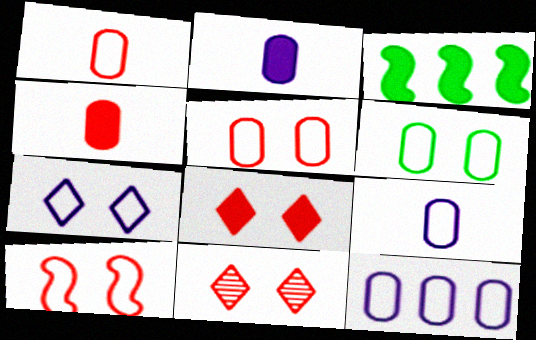[[1, 6, 12], 
[2, 3, 8], 
[3, 9, 11], 
[6, 7, 10]]